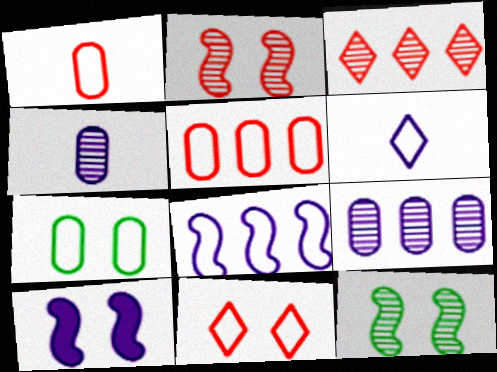[[3, 4, 12], 
[6, 9, 10]]